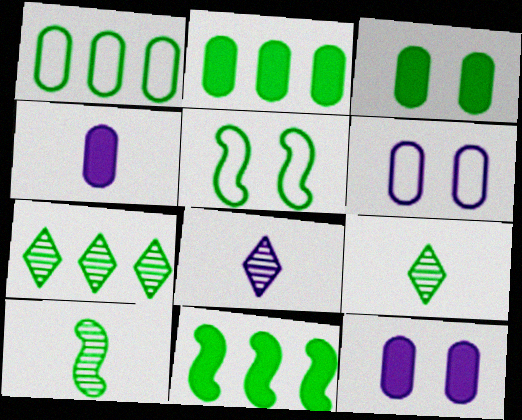[[1, 7, 11], 
[2, 5, 9], 
[5, 10, 11]]